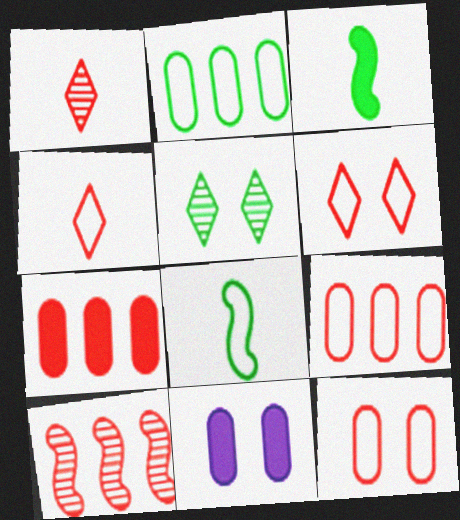[[2, 3, 5]]